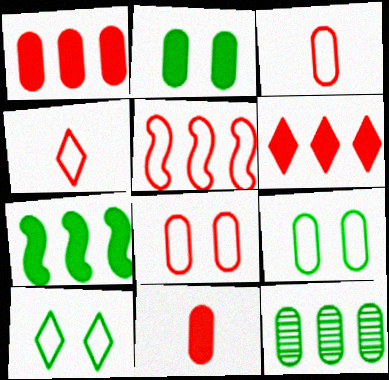[[4, 5, 8]]